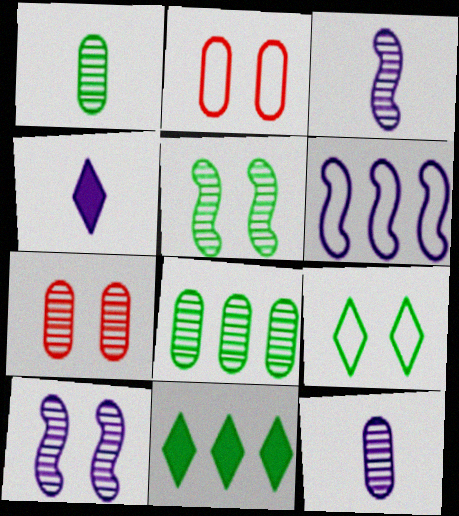[[2, 3, 11], 
[7, 8, 12]]